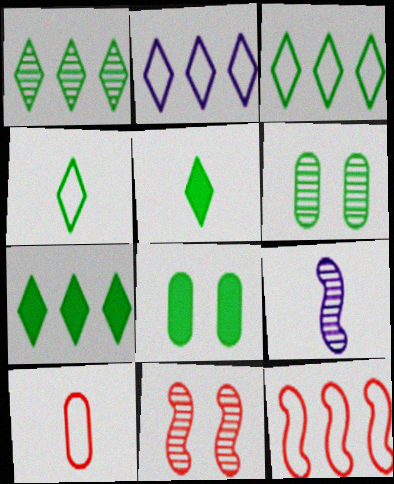[[1, 3, 7], 
[5, 9, 10]]